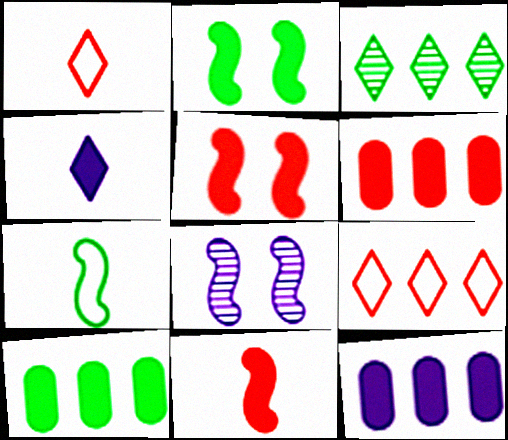[[1, 8, 10], 
[2, 4, 6], 
[4, 5, 10], 
[6, 10, 12]]